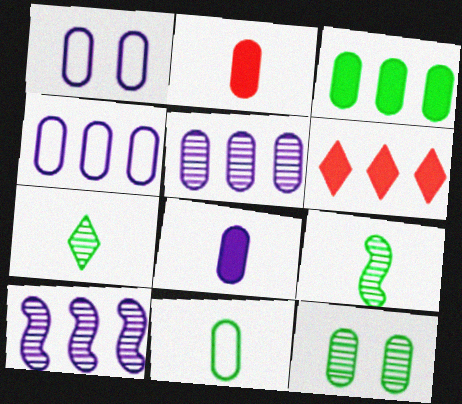[[1, 5, 8], 
[1, 6, 9], 
[2, 4, 12], 
[3, 11, 12]]